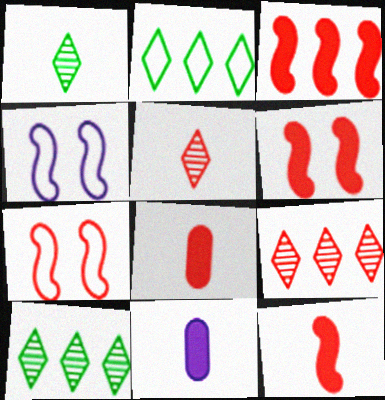[[3, 6, 12], 
[4, 8, 10], 
[7, 8, 9], 
[7, 10, 11]]